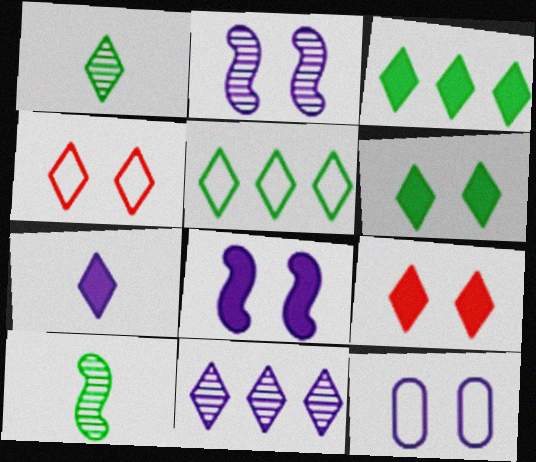[[1, 5, 6], 
[3, 7, 9]]